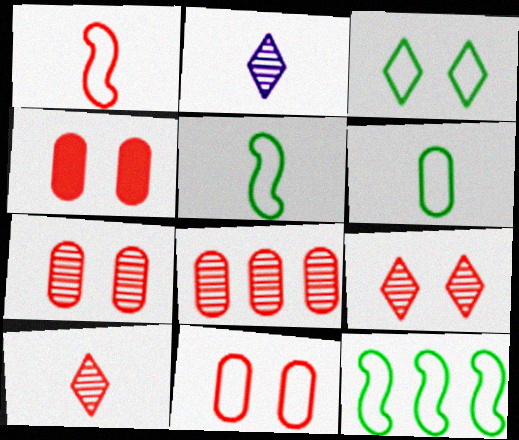[[2, 4, 12], 
[3, 6, 12], 
[4, 7, 11]]